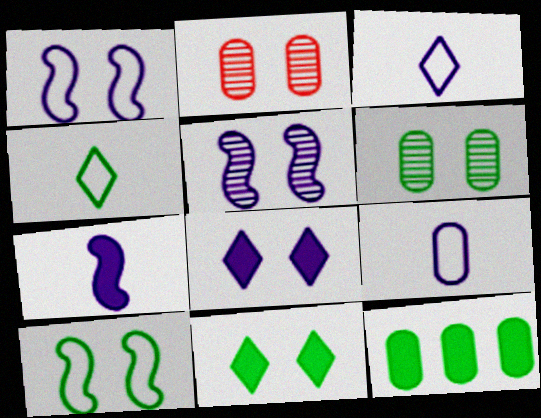[[1, 2, 11], 
[2, 8, 10], 
[2, 9, 12], 
[6, 10, 11]]